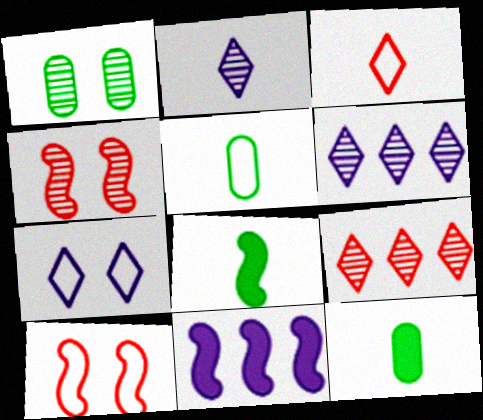[[1, 3, 11], 
[6, 10, 12]]